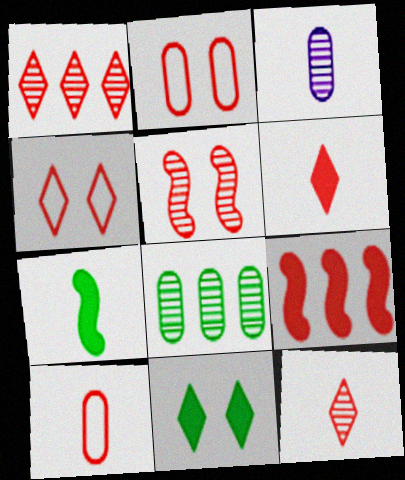[[1, 4, 6], 
[2, 9, 12]]